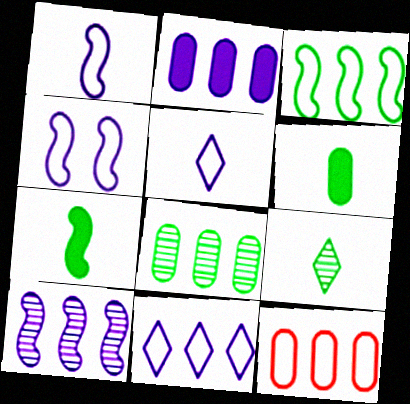[[2, 8, 12], 
[2, 10, 11], 
[3, 11, 12]]